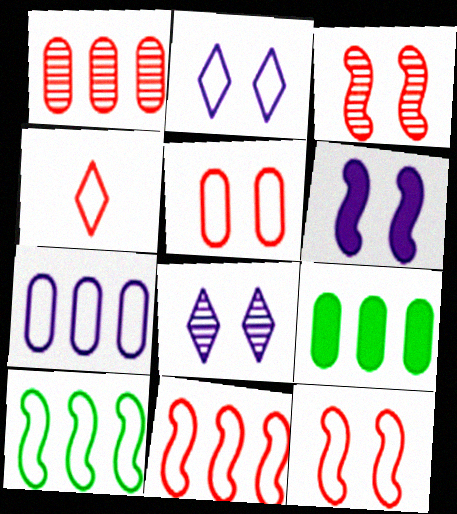[[1, 7, 9], 
[4, 5, 11]]